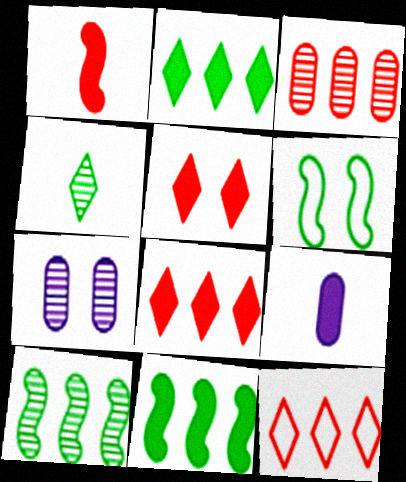[[5, 6, 7], 
[5, 9, 11]]